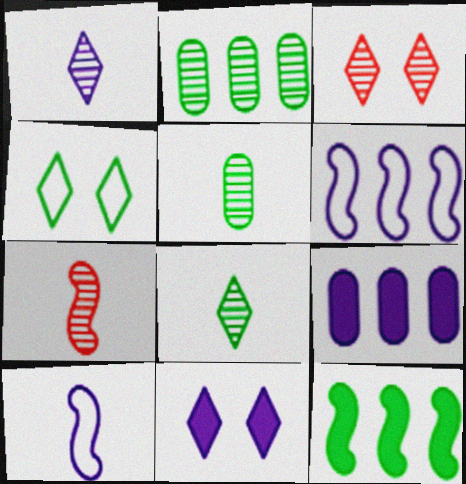[[1, 5, 7], 
[3, 4, 11], 
[4, 5, 12], 
[4, 7, 9]]